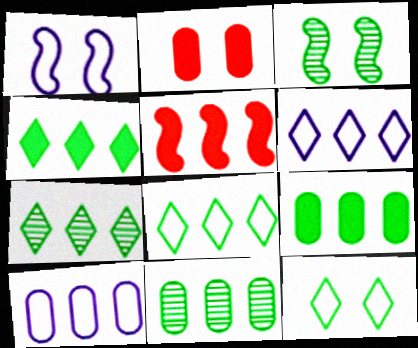[[4, 7, 8], 
[5, 6, 11], 
[5, 7, 10]]